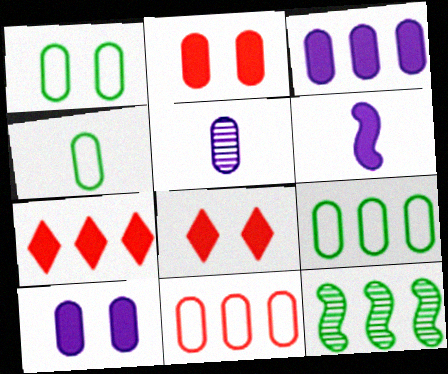[[1, 4, 9], 
[2, 5, 9]]